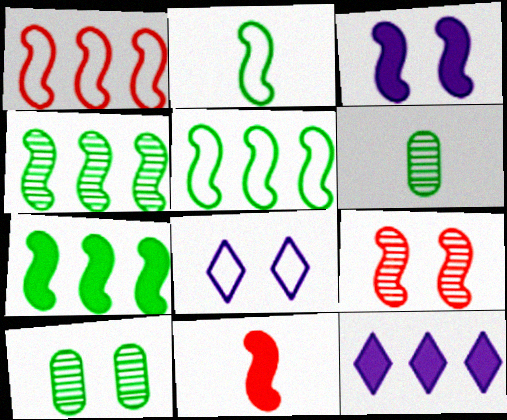[[1, 9, 11], 
[3, 7, 11], 
[4, 5, 7]]